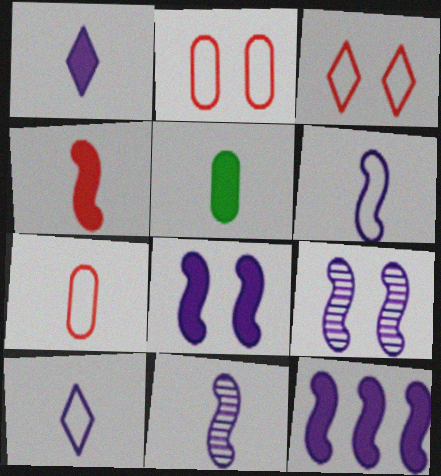[[1, 4, 5], 
[6, 9, 12]]